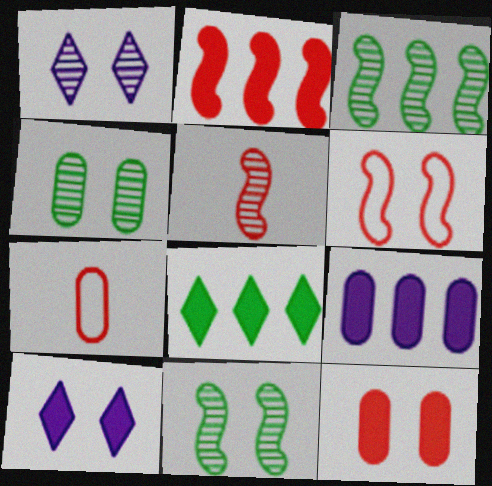[[2, 5, 6], 
[2, 8, 9], 
[3, 7, 10], 
[4, 6, 10], 
[4, 7, 9]]